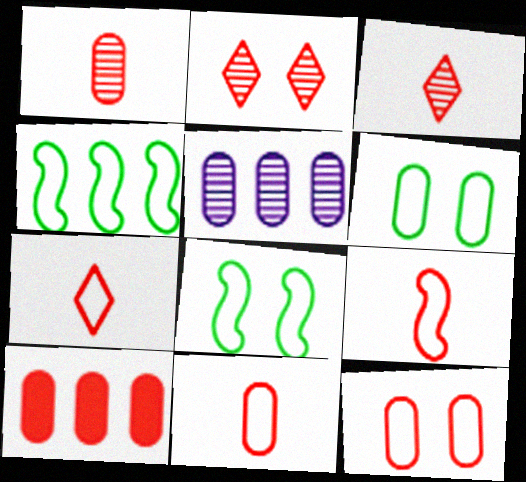[[1, 10, 12], 
[2, 9, 10], 
[7, 9, 11]]